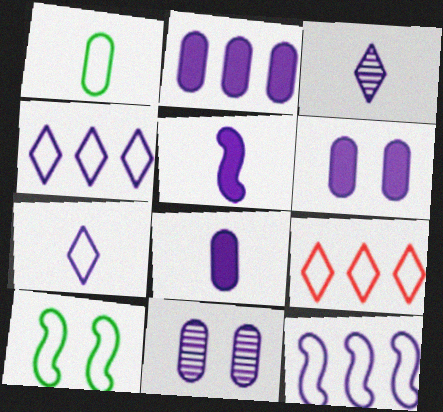[[2, 6, 8], 
[3, 6, 12], 
[4, 5, 11]]